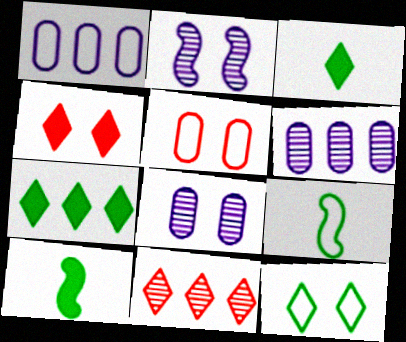[[4, 6, 9]]